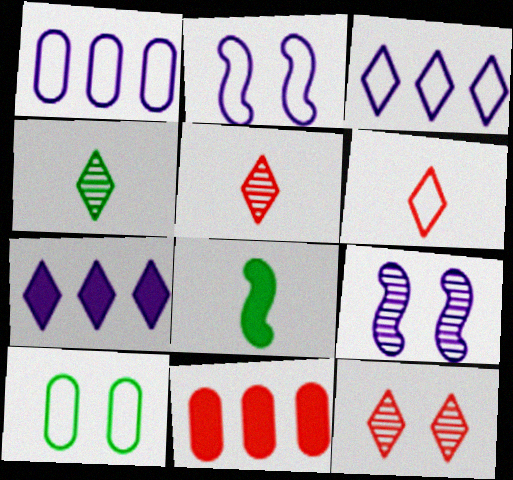[[1, 8, 12], 
[2, 4, 11]]